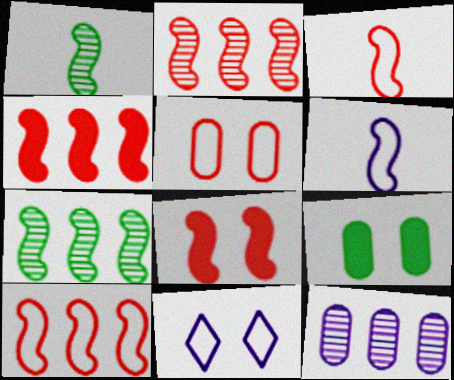[[2, 3, 8], 
[2, 4, 10], 
[6, 7, 8]]